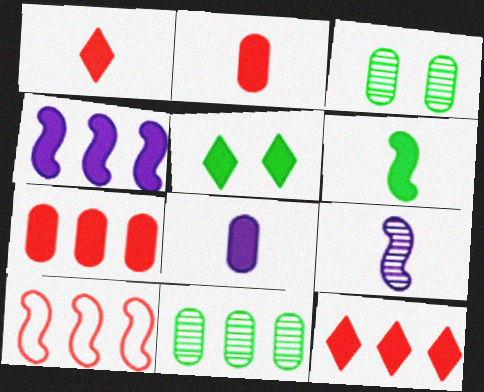[[1, 6, 8], 
[2, 4, 5]]